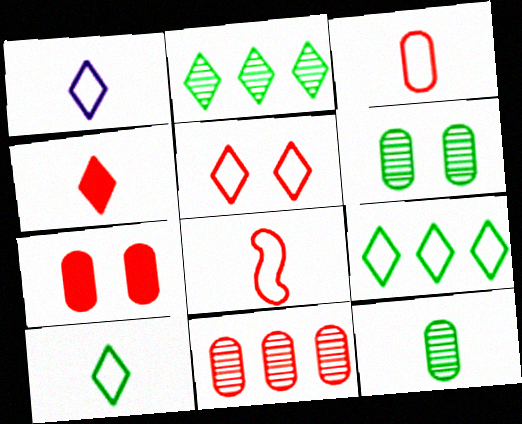[[1, 5, 9], 
[3, 7, 11]]